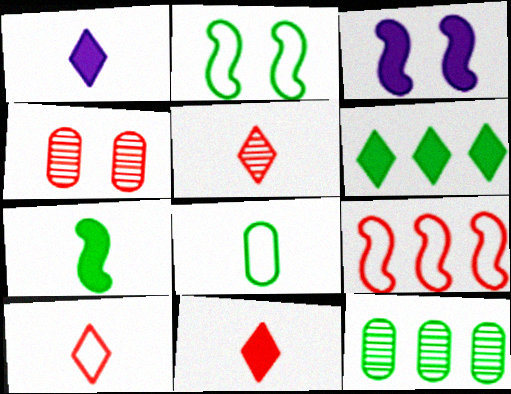[[3, 10, 12], 
[4, 9, 11], 
[5, 10, 11]]